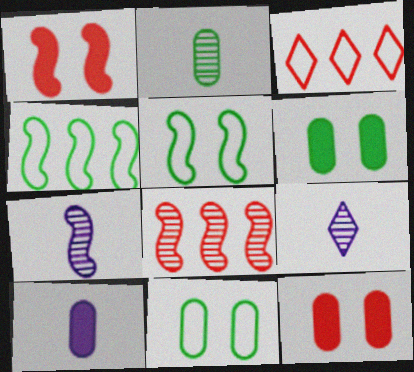[[1, 4, 7], 
[3, 6, 7], 
[4, 9, 12]]